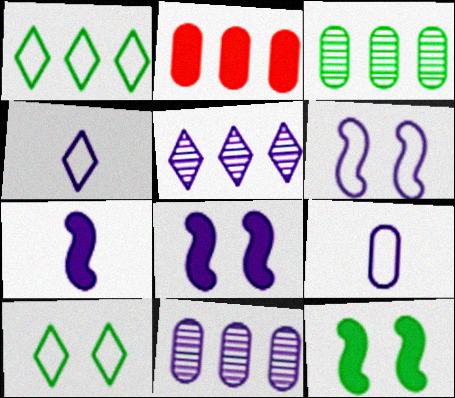[[4, 8, 11], 
[5, 8, 9]]